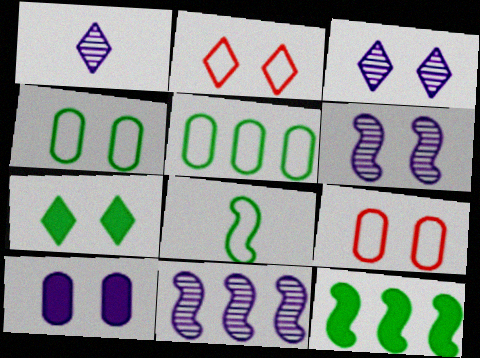[[1, 9, 12], 
[2, 3, 7], 
[6, 7, 9]]